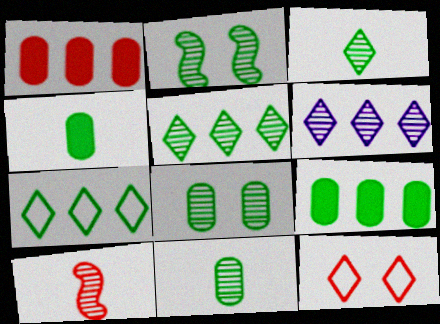[[1, 10, 12], 
[2, 4, 7], 
[2, 5, 11], 
[6, 8, 10]]